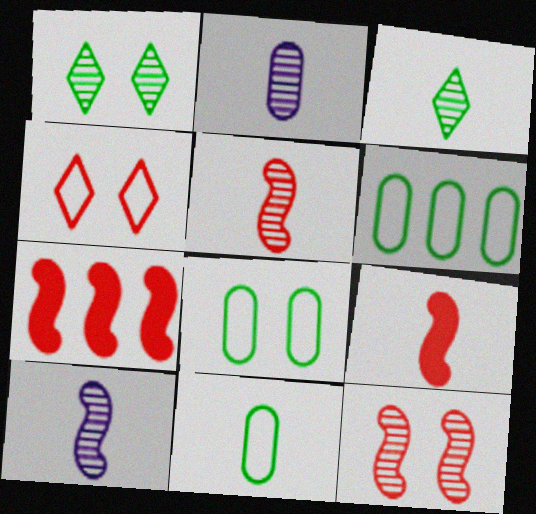[[2, 3, 5], 
[6, 8, 11]]